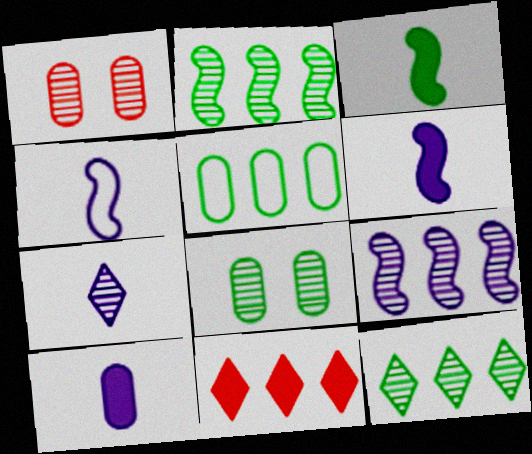[[1, 2, 7], 
[1, 5, 10], 
[4, 7, 10], 
[4, 8, 11], 
[5, 9, 11]]